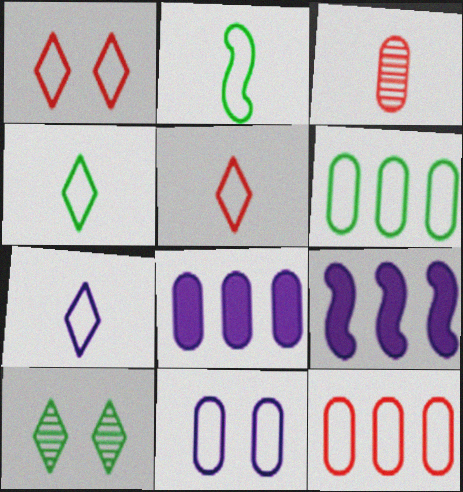[[4, 5, 7]]